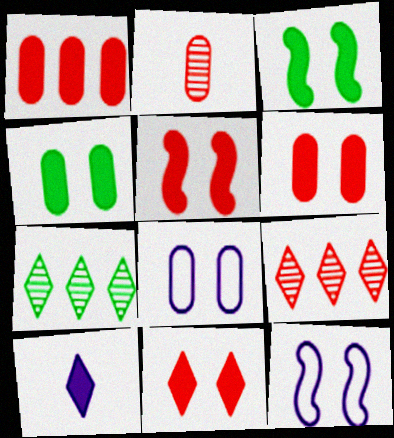[[1, 3, 10], 
[5, 6, 11]]